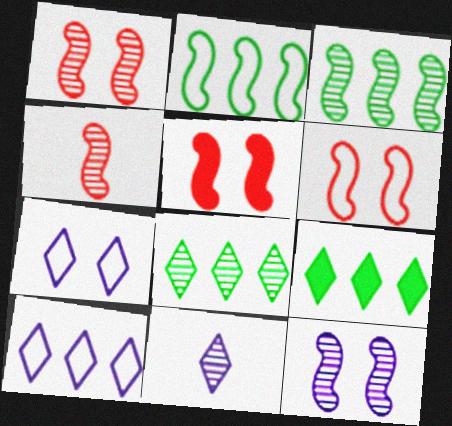[[1, 5, 6], 
[3, 4, 12]]